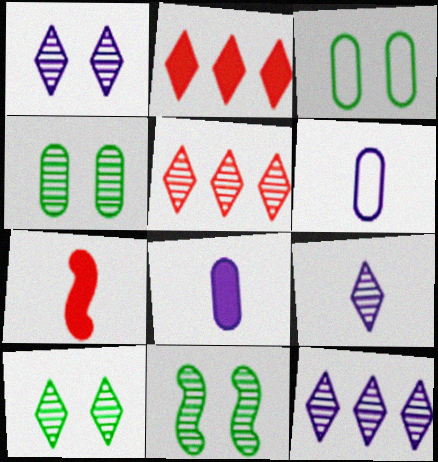[[1, 9, 12], 
[2, 6, 11], 
[3, 7, 12], 
[4, 10, 11], 
[5, 9, 10]]